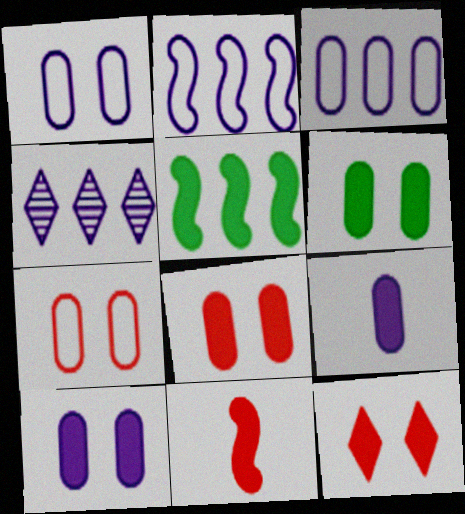[[5, 9, 12], 
[6, 8, 10]]